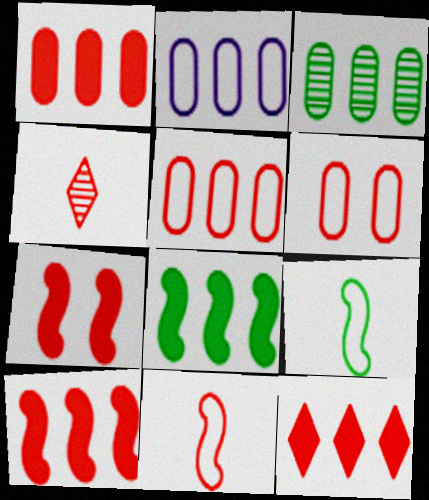[[1, 2, 3], 
[1, 10, 12], 
[4, 5, 7], 
[4, 6, 10]]